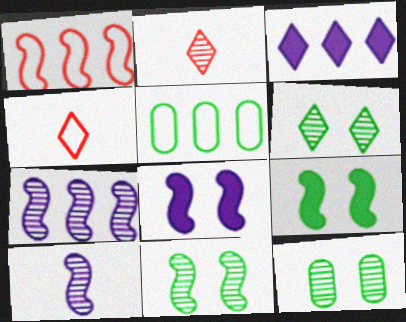[[1, 9, 10], 
[2, 5, 8], 
[2, 7, 12], 
[3, 4, 6], 
[6, 11, 12]]